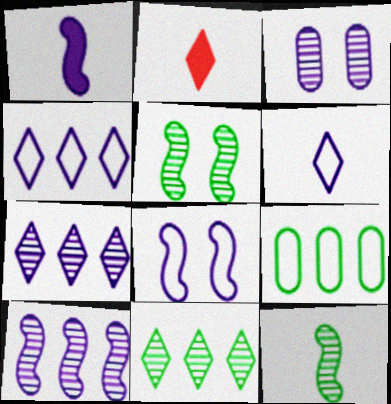[[1, 3, 4], 
[1, 8, 10]]